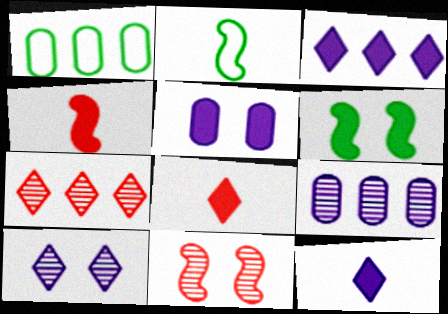[[1, 4, 10], 
[1, 11, 12], 
[2, 5, 7]]